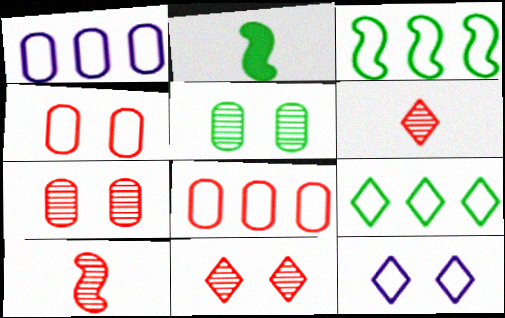[[1, 2, 11], 
[2, 5, 9]]